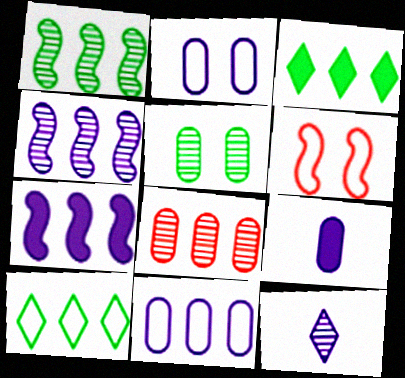[[2, 7, 12], 
[7, 8, 10]]